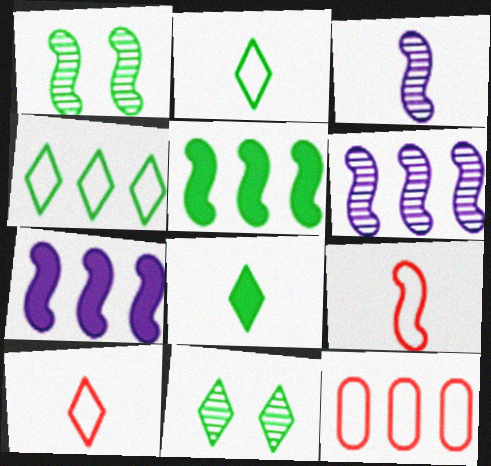[[1, 7, 9], 
[4, 8, 11]]